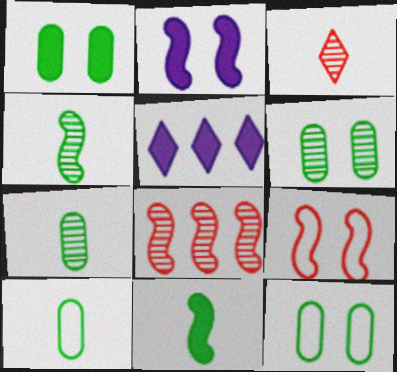[[1, 6, 12], 
[5, 7, 9]]